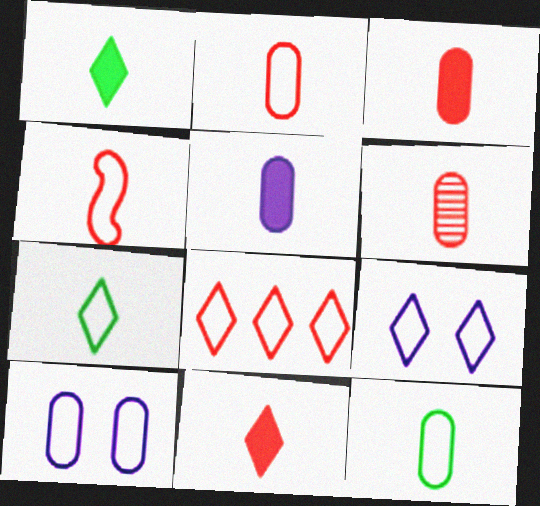[[2, 3, 6], 
[4, 6, 11], 
[5, 6, 12], 
[7, 8, 9]]